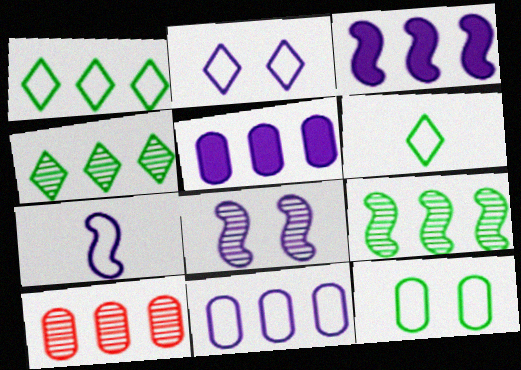[[1, 3, 10], 
[2, 7, 11], 
[3, 7, 8]]